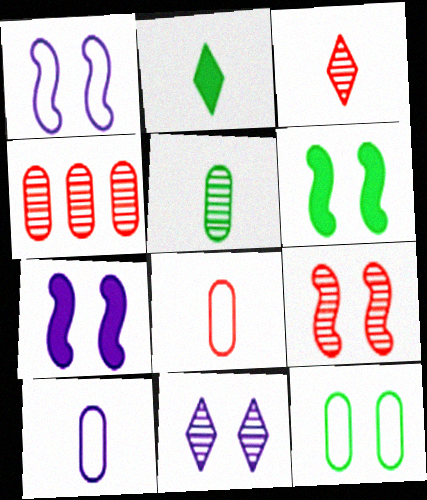[[1, 2, 4], 
[1, 6, 9], 
[3, 4, 9]]